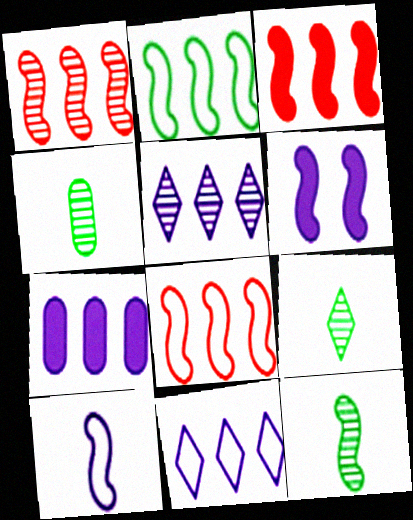[[1, 3, 8], 
[4, 9, 12], 
[6, 8, 12]]